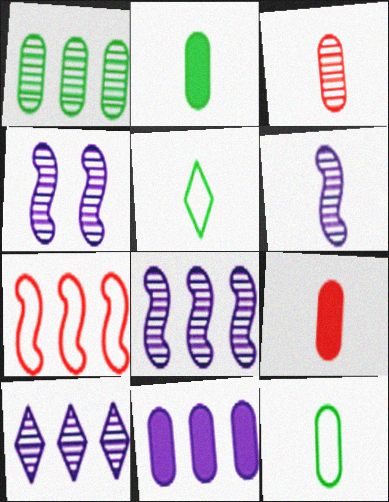[[4, 6, 8], 
[5, 6, 9]]